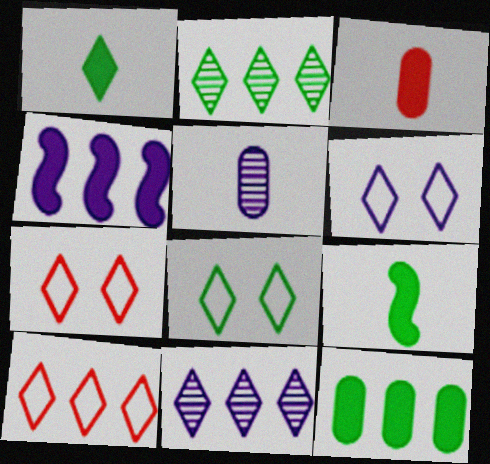[[1, 2, 8], 
[1, 7, 11], 
[4, 5, 6], 
[6, 7, 8]]